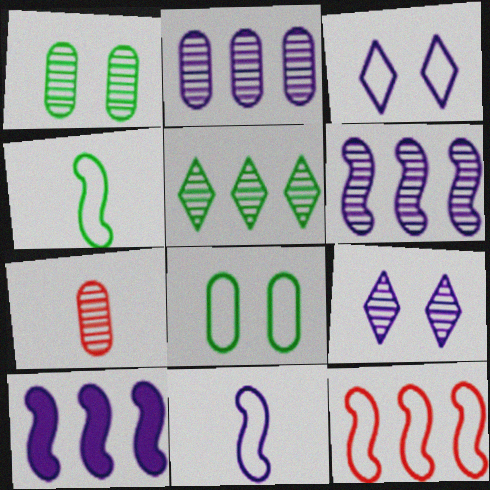[[1, 2, 7]]